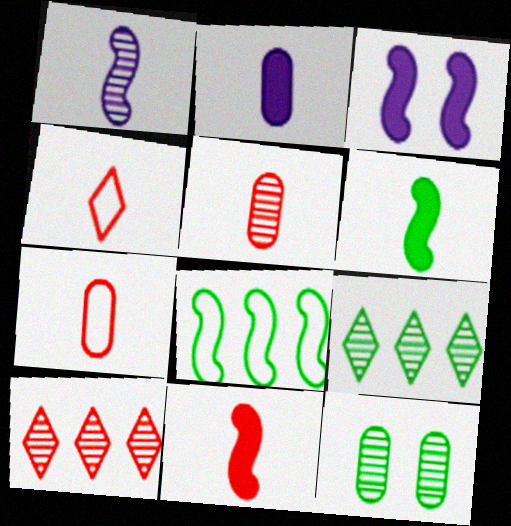[[1, 10, 12], 
[3, 7, 9], 
[4, 5, 11]]